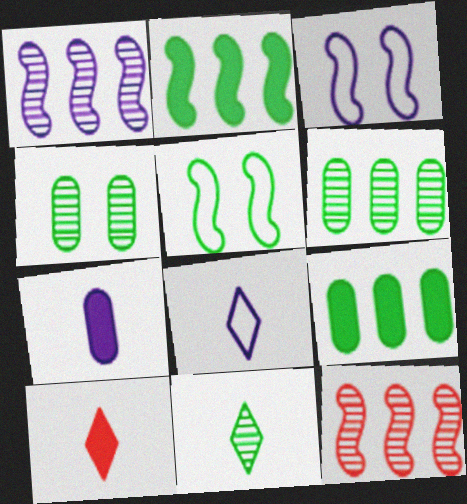[[3, 6, 10], 
[5, 9, 11], 
[8, 10, 11]]